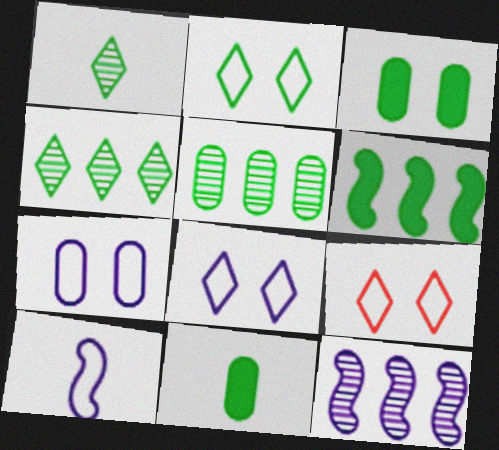[[2, 8, 9], 
[9, 11, 12]]